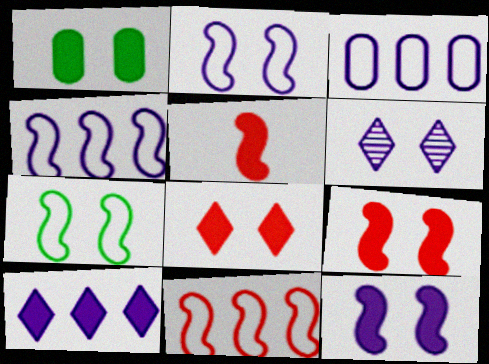[[1, 5, 10], 
[1, 8, 12]]